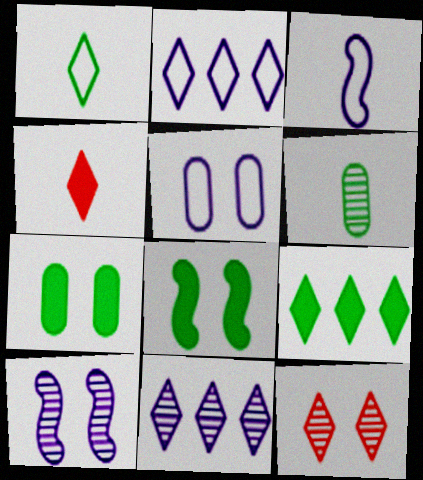[[2, 3, 5], 
[3, 4, 6], 
[5, 8, 12]]